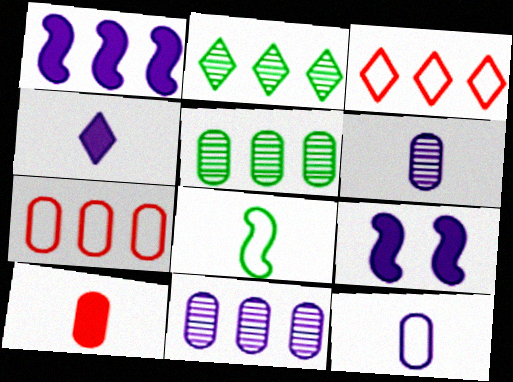[[1, 2, 7], 
[1, 3, 5]]